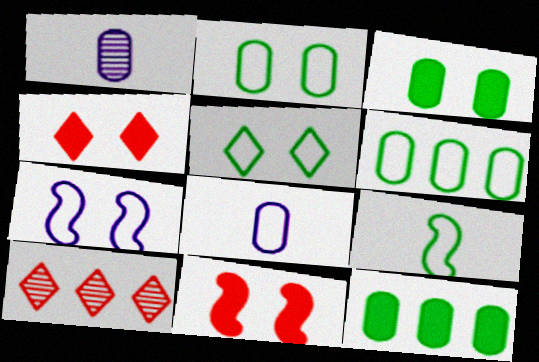[[5, 6, 9]]